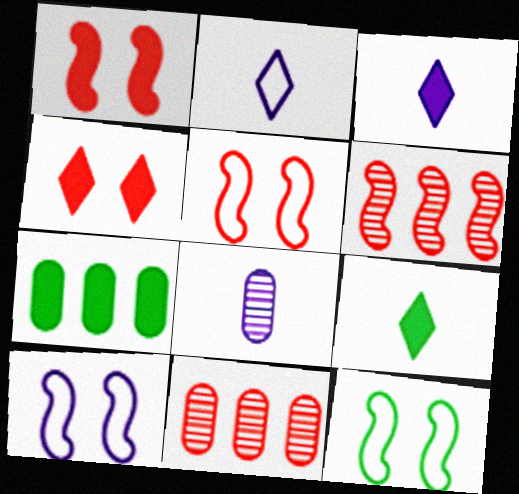[[1, 3, 7], 
[3, 11, 12], 
[5, 10, 12], 
[9, 10, 11]]